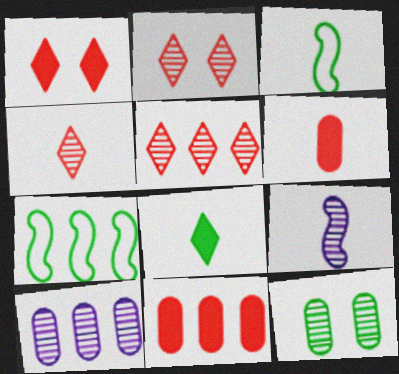[[1, 3, 10], 
[2, 4, 5], 
[5, 9, 12], 
[7, 8, 12]]